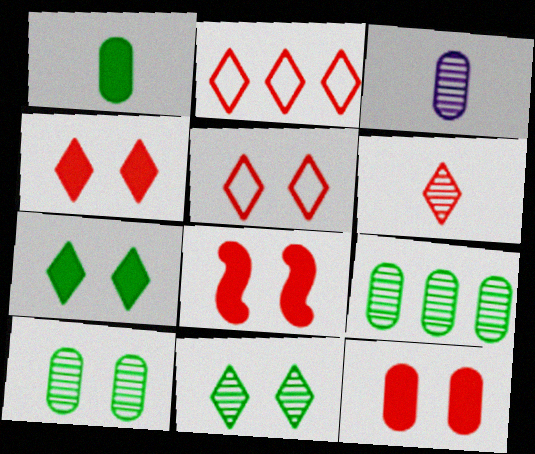[[2, 4, 6], 
[4, 8, 12]]